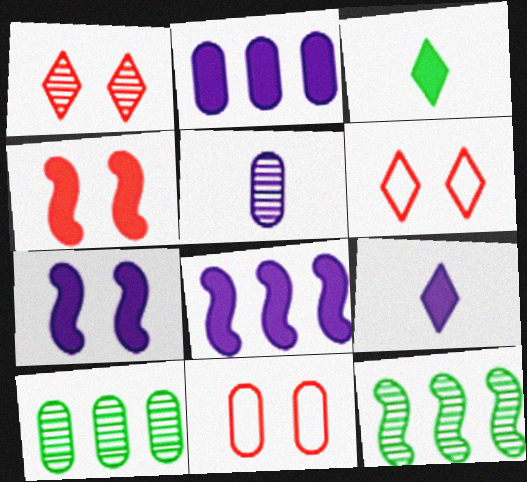[[1, 4, 11], 
[1, 5, 12], 
[2, 3, 4], 
[2, 7, 9], 
[9, 11, 12]]